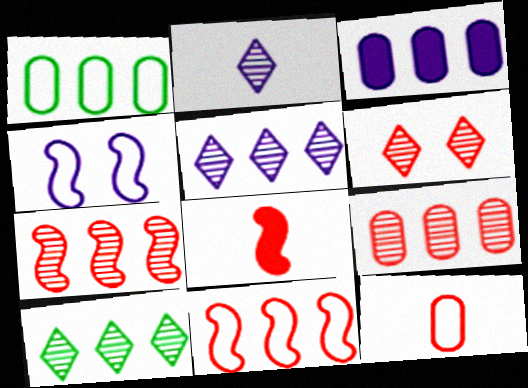[[1, 3, 9], 
[2, 3, 4], 
[2, 6, 10], 
[3, 10, 11]]